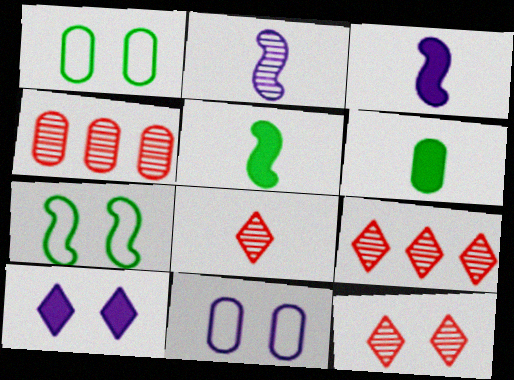[[1, 3, 9], 
[4, 6, 11], 
[5, 9, 11], 
[8, 9, 12]]